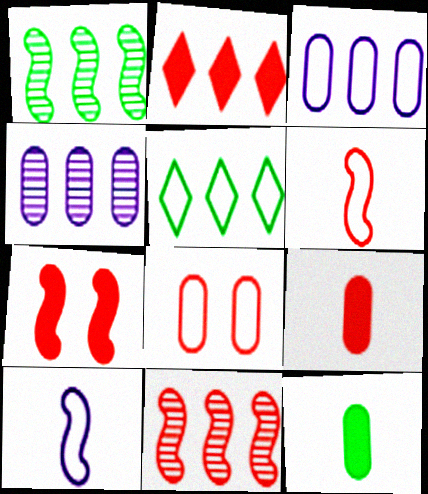[[1, 2, 3], 
[1, 7, 10], 
[2, 7, 9], 
[4, 8, 12], 
[5, 8, 10], 
[6, 7, 11]]